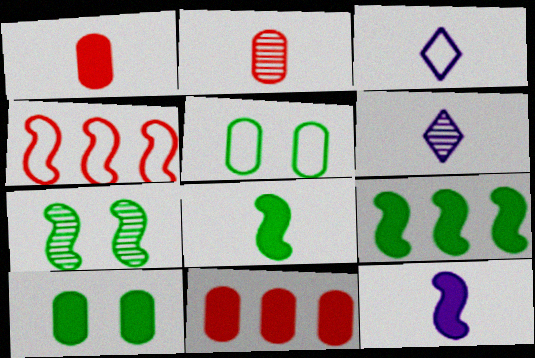[[2, 3, 8], 
[3, 4, 5], 
[3, 7, 11], 
[4, 6, 10], 
[4, 7, 12]]